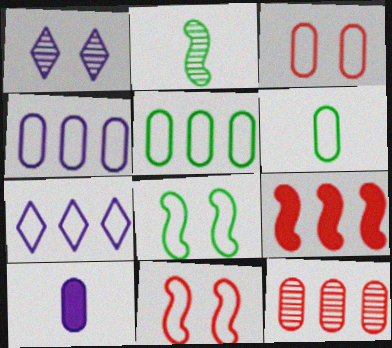[[1, 2, 12], 
[1, 6, 9], 
[3, 4, 6], 
[6, 7, 11]]